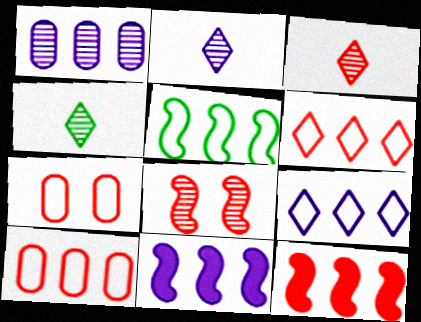[[1, 4, 8], 
[1, 9, 11], 
[2, 3, 4], 
[3, 7, 12], 
[4, 7, 11], 
[5, 9, 10]]